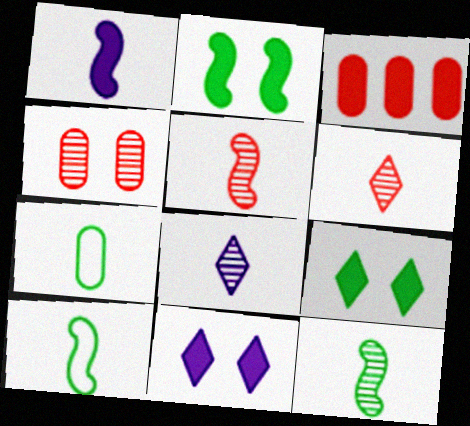[[1, 3, 9], 
[1, 5, 10], 
[1, 6, 7]]